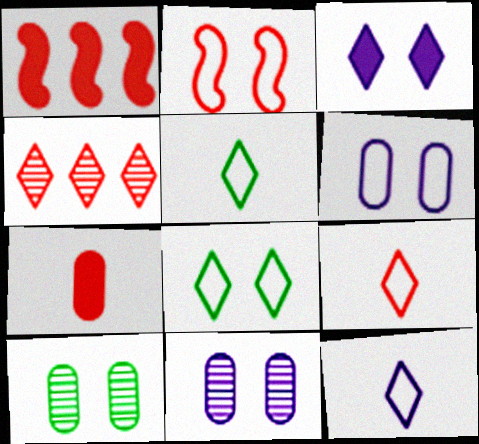[[1, 5, 11], 
[1, 10, 12], 
[2, 3, 10], 
[2, 4, 7], 
[2, 6, 8], 
[3, 4, 5], 
[5, 9, 12]]